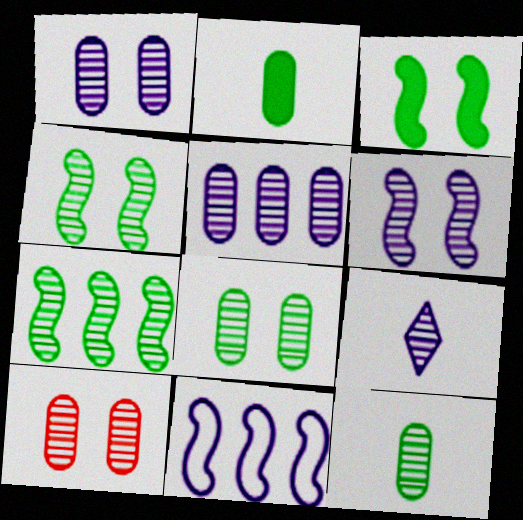[[1, 8, 10], 
[5, 6, 9], 
[5, 10, 12], 
[7, 9, 10]]